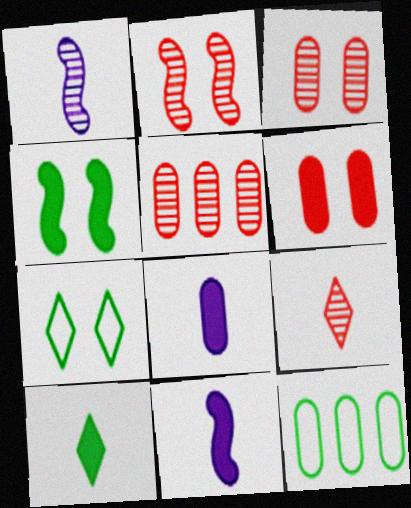[[2, 5, 9], 
[3, 8, 12], 
[5, 7, 11]]